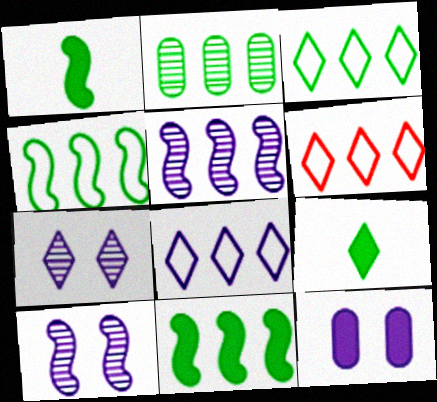[[2, 3, 11], 
[3, 6, 8], 
[6, 7, 9]]